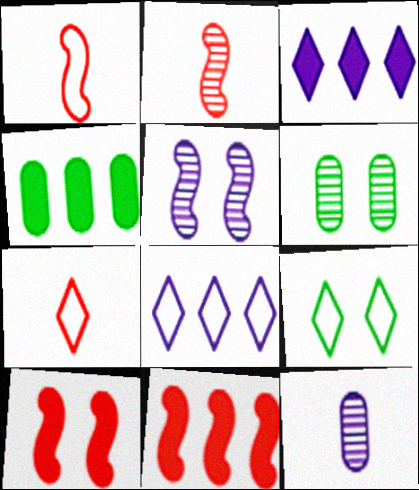[[1, 3, 6], 
[3, 4, 11], 
[4, 5, 7], 
[7, 8, 9], 
[9, 11, 12]]